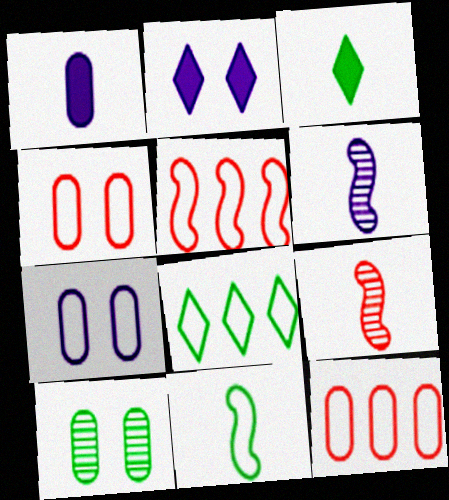[[1, 10, 12]]